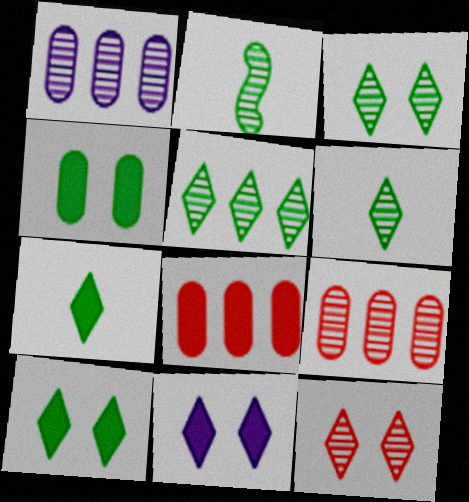[[1, 2, 12], 
[3, 5, 6]]